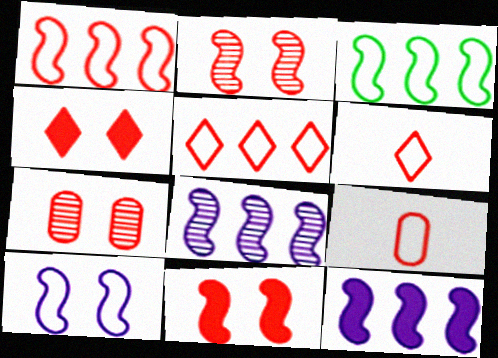[]